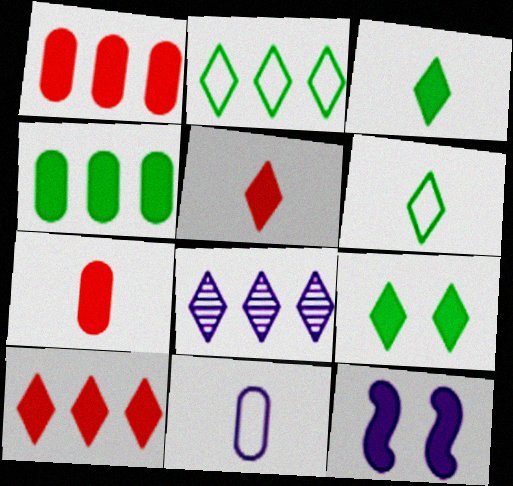[[1, 3, 12], 
[2, 8, 10], 
[4, 5, 12], 
[8, 11, 12]]